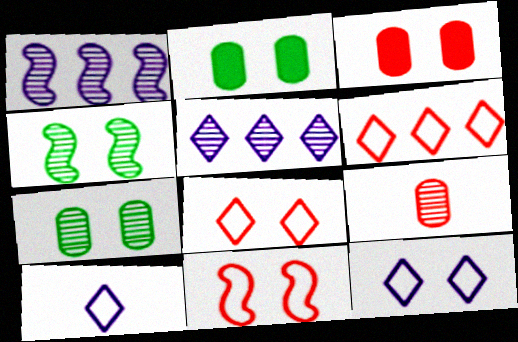[[3, 4, 12], 
[4, 5, 9]]